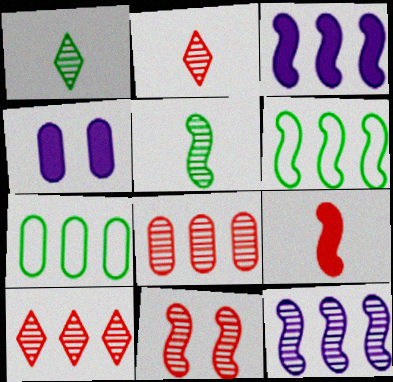[[2, 4, 6], 
[2, 8, 11], 
[3, 7, 10], 
[5, 11, 12]]